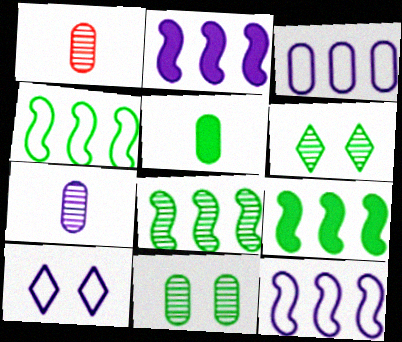[[1, 9, 10], 
[2, 7, 10], 
[4, 5, 6], 
[4, 8, 9]]